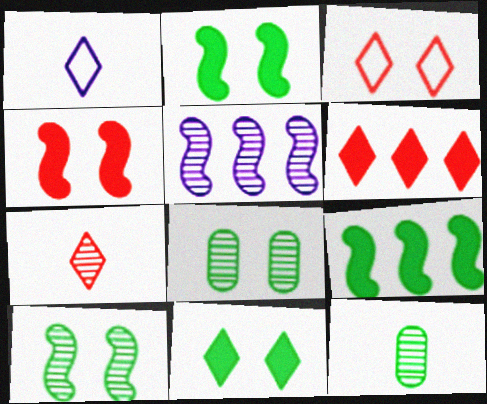[[3, 6, 7], 
[5, 7, 8]]